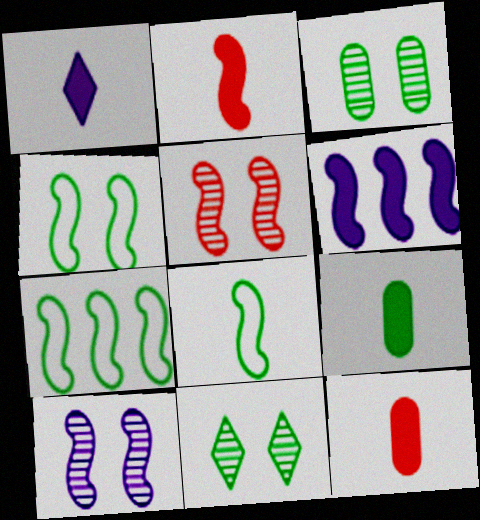[[1, 2, 9], 
[2, 7, 10], 
[4, 7, 8], 
[5, 6, 8], 
[7, 9, 11]]